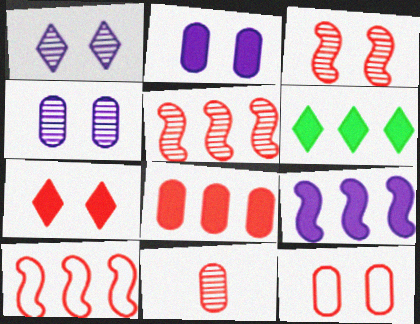[[3, 7, 12], 
[6, 8, 9], 
[7, 10, 11], 
[8, 11, 12]]